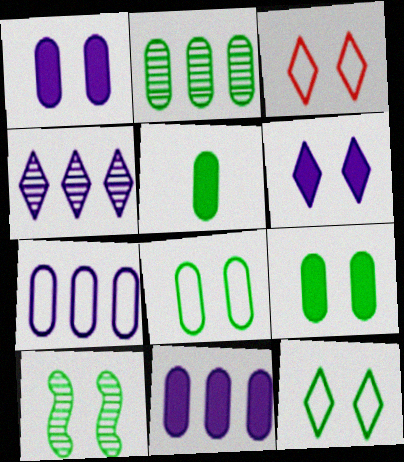[[1, 3, 10], 
[2, 5, 8], 
[9, 10, 12]]